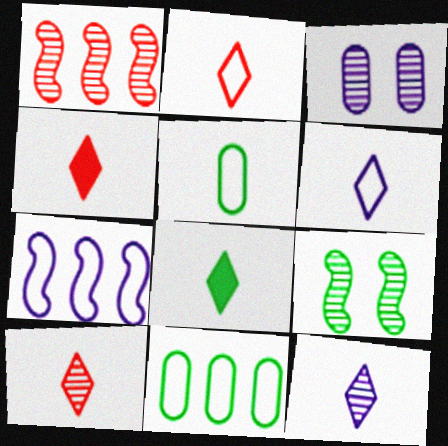[[2, 4, 10], 
[2, 8, 12], 
[6, 8, 10], 
[8, 9, 11]]